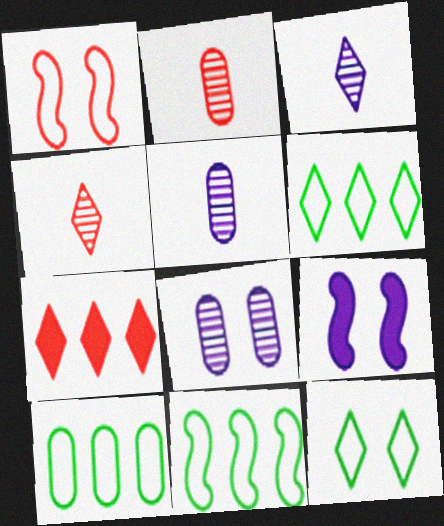[[1, 2, 7], 
[2, 6, 9], 
[3, 7, 12], 
[4, 9, 10], 
[6, 10, 11]]